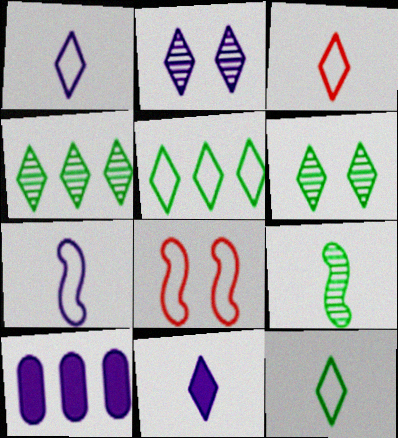[[1, 3, 12], 
[2, 7, 10]]